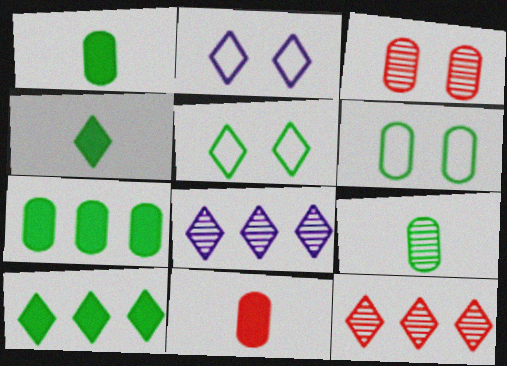[[2, 4, 12], 
[6, 7, 9]]